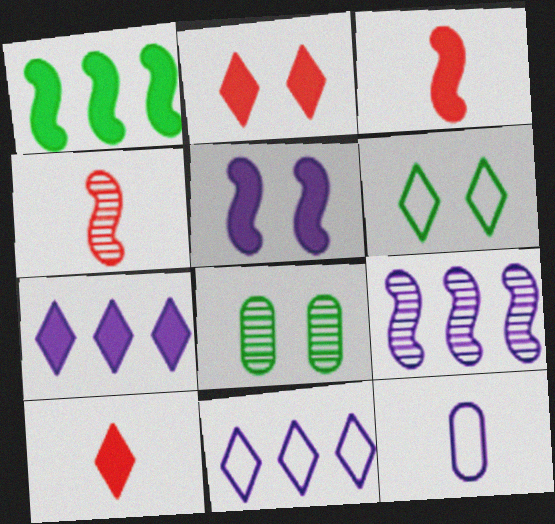[[1, 3, 5], 
[3, 8, 11]]